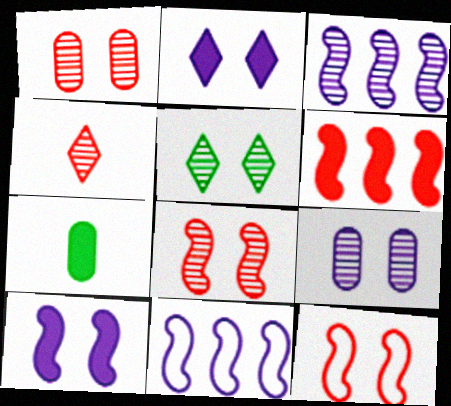[[2, 6, 7], 
[5, 8, 9]]